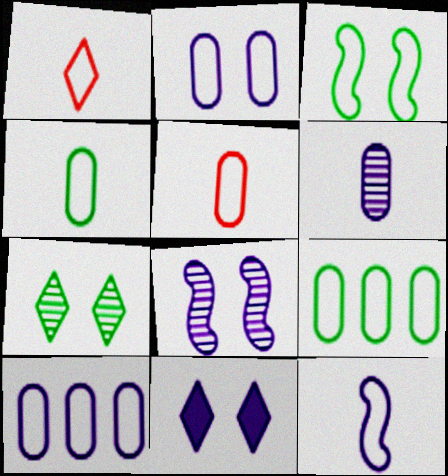[[1, 3, 10], 
[1, 4, 12], 
[2, 5, 9], 
[2, 8, 11]]